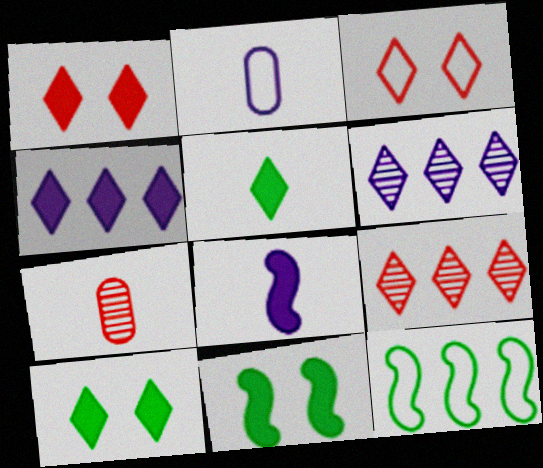[[1, 4, 5], 
[2, 3, 12], 
[2, 9, 11], 
[3, 5, 6]]